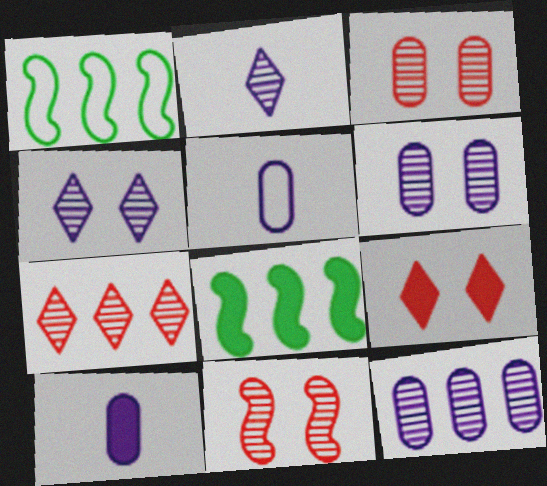[[8, 9, 10]]